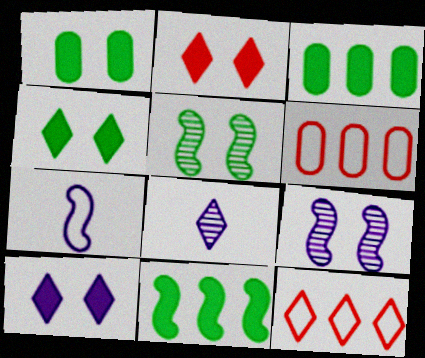[[2, 4, 10], 
[4, 8, 12]]